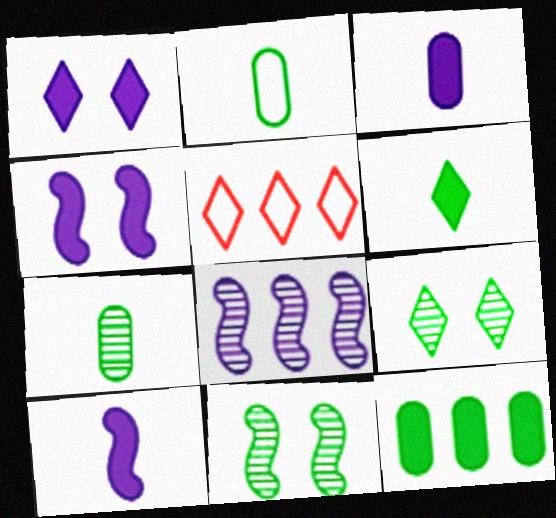[[3, 5, 11], 
[4, 5, 7], 
[5, 8, 12]]